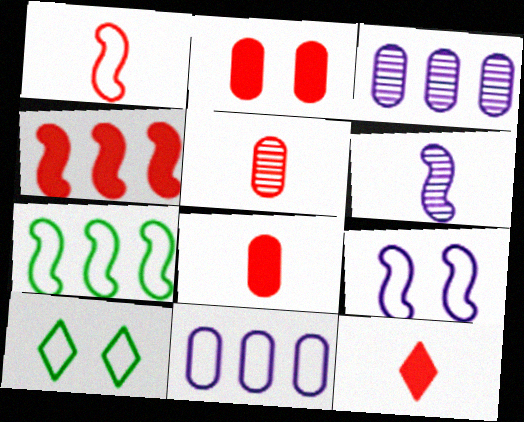[[1, 5, 12], 
[1, 7, 9], 
[1, 10, 11], 
[2, 4, 12]]